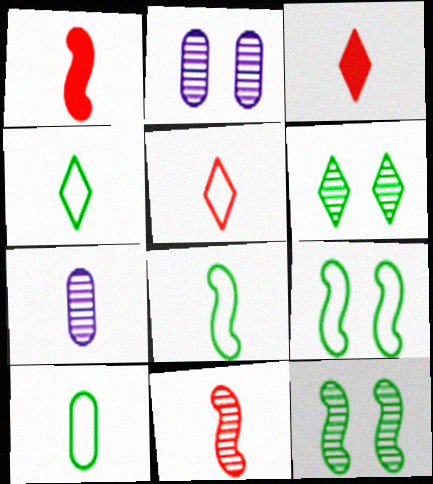[[1, 4, 7], 
[3, 7, 8], 
[4, 8, 10]]